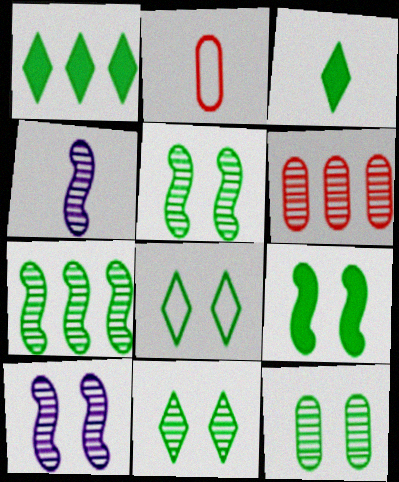[[1, 2, 10], 
[2, 3, 4], 
[4, 6, 11], 
[5, 11, 12], 
[8, 9, 12]]